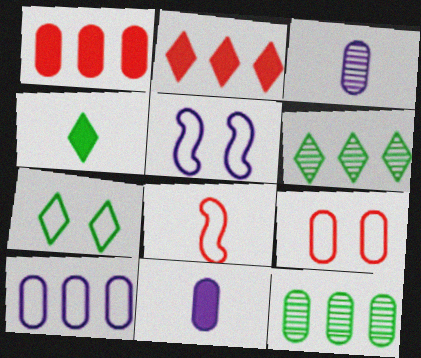[[1, 10, 12], 
[3, 4, 8], 
[4, 6, 7], 
[5, 7, 9], 
[7, 8, 10], 
[9, 11, 12]]